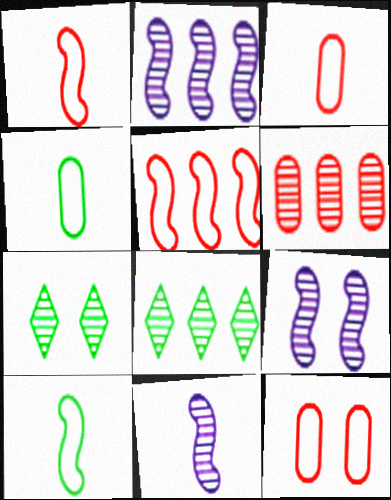[[2, 6, 8], 
[2, 9, 11], 
[6, 7, 11]]